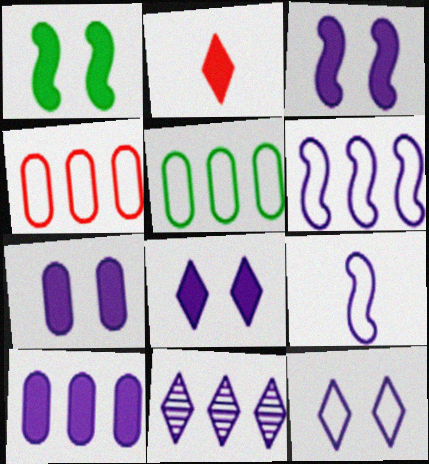[[1, 2, 10], 
[3, 7, 8], 
[6, 10, 11], 
[7, 9, 11]]